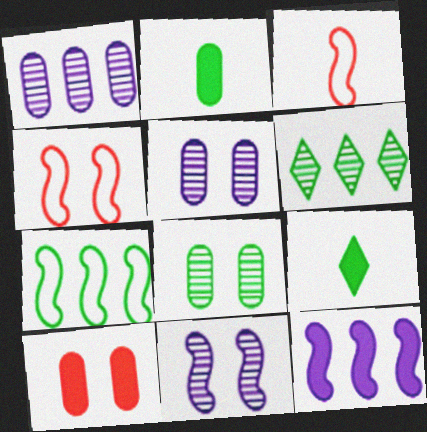[[1, 4, 9], 
[7, 8, 9], 
[9, 10, 12]]